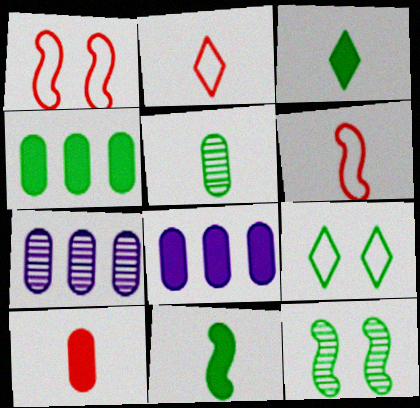[[1, 3, 7], 
[2, 8, 12]]